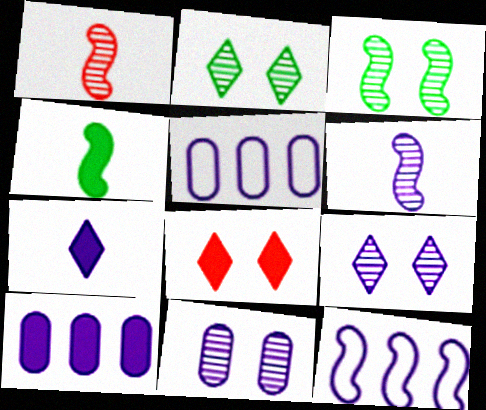[[4, 8, 10], 
[7, 11, 12]]